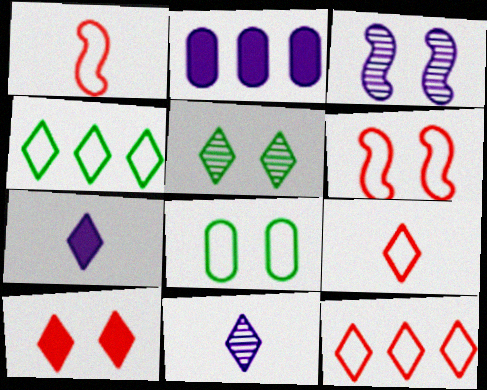[[1, 2, 5], 
[3, 8, 10], 
[4, 10, 11], 
[5, 7, 12]]